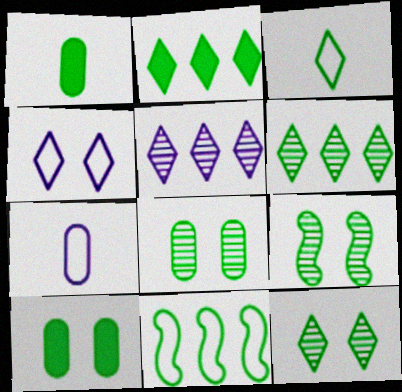[[1, 11, 12], 
[2, 3, 12], 
[8, 9, 12]]